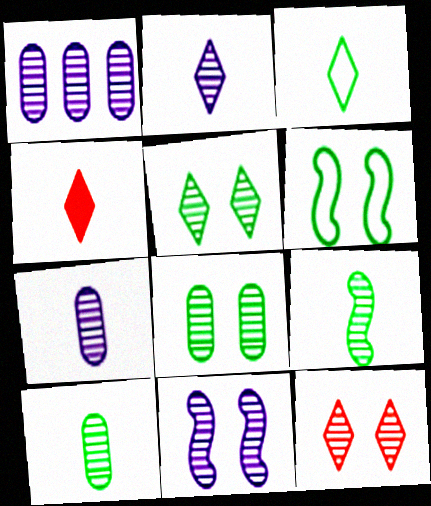[[1, 2, 11], 
[1, 4, 6], 
[1, 9, 12], 
[2, 3, 4], 
[8, 11, 12]]